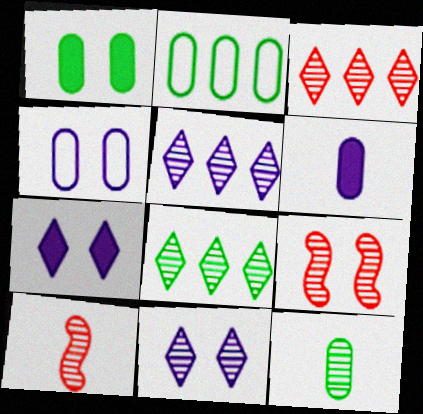[[1, 2, 12], 
[2, 7, 10], 
[3, 5, 8], 
[5, 9, 12]]